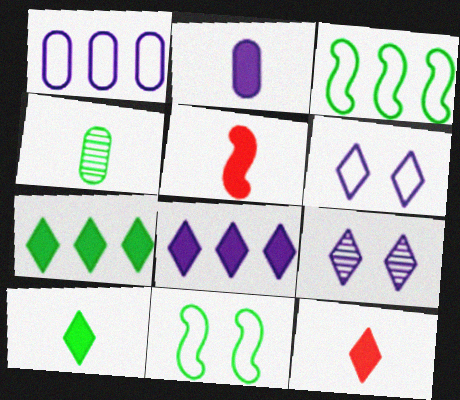[[2, 5, 10], 
[4, 7, 11]]